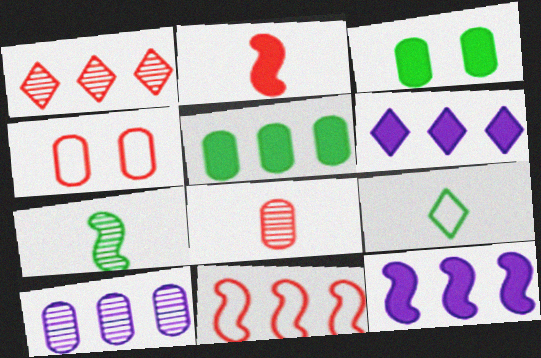[[1, 2, 4], 
[2, 3, 6], 
[4, 6, 7]]